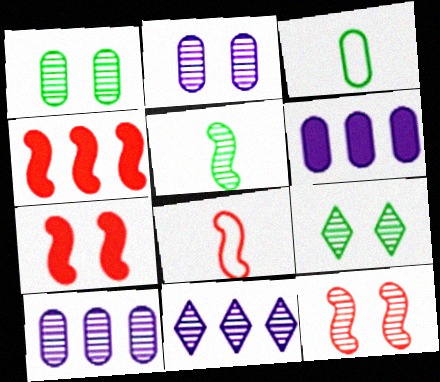[[2, 9, 12], 
[3, 7, 11], 
[4, 8, 12], 
[6, 8, 9]]